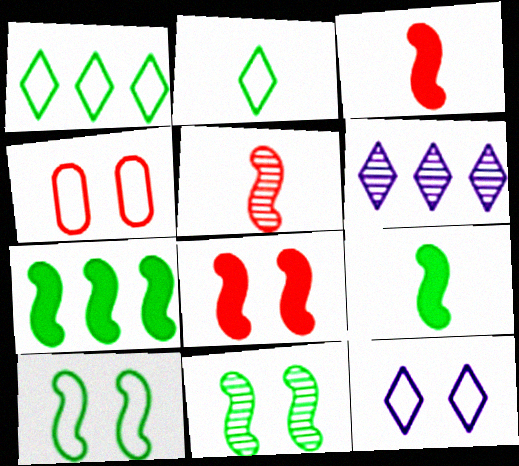[[4, 6, 9], 
[4, 10, 12]]